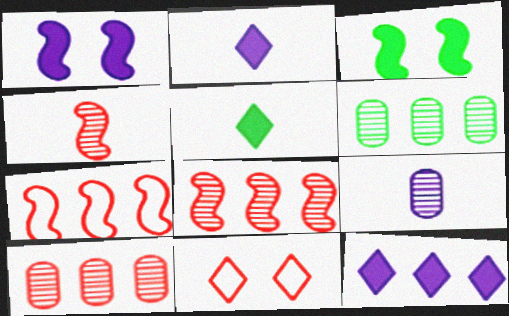[[6, 7, 12]]